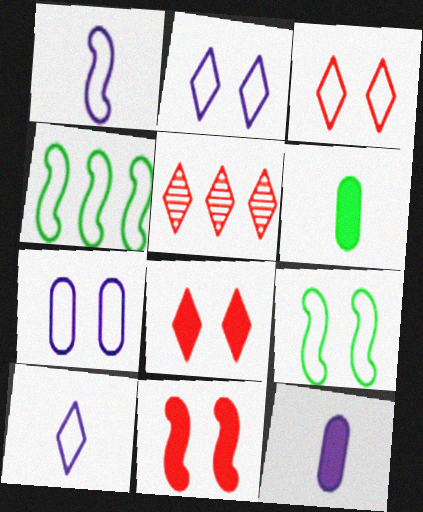[[3, 7, 9], 
[5, 9, 12]]